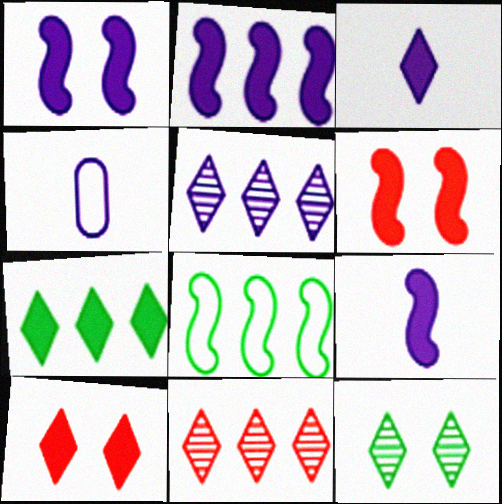[[1, 2, 9], 
[1, 4, 5], 
[3, 7, 10]]